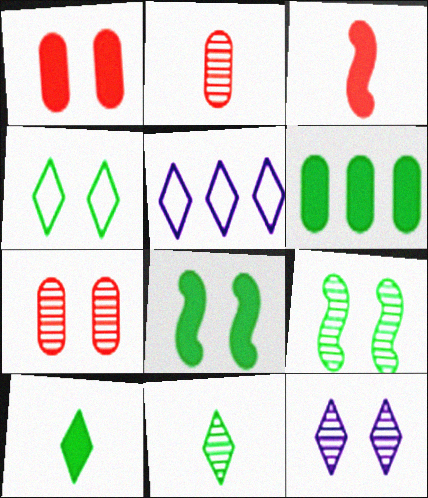[[2, 5, 8], 
[6, 8, 10], 
[7, 9, 12]]